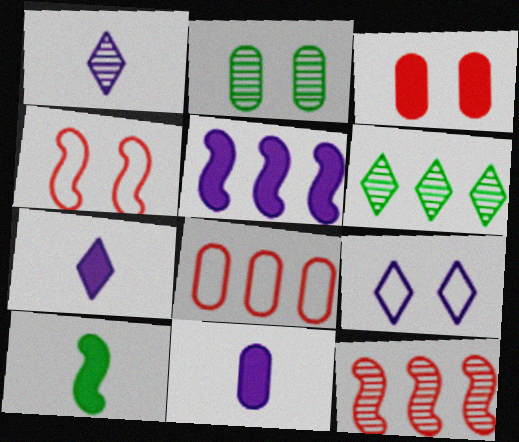[[1, 2, 12], 
[2, 8, 11], 
[4, 6, 11], 
[5, 6, 8]]